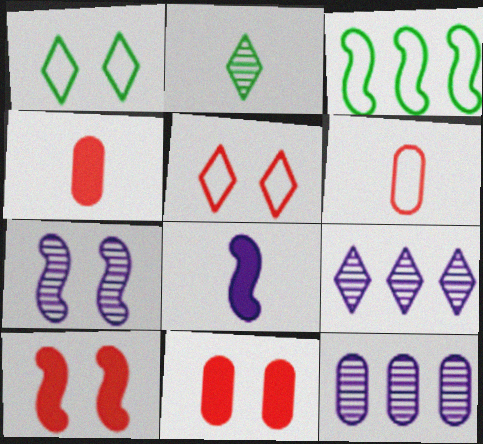[[1, 7, 11], 
[2, 6, 8]]